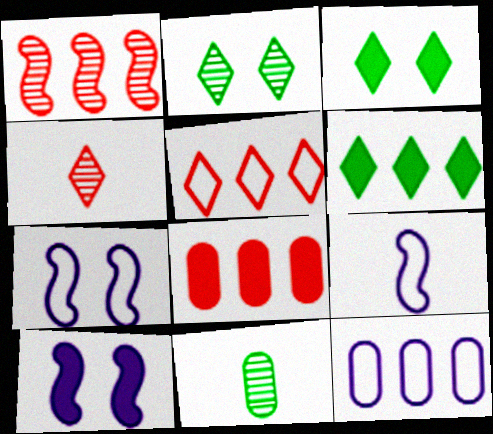[[1, 5, 8], 
[1, 6, 12], 
[2, 8, 9], 
[5, 10, 11]]